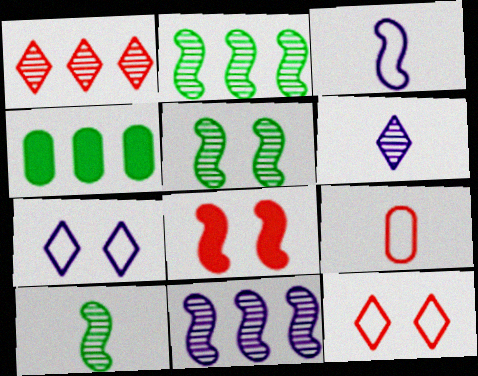[[1, 8, 9], 
[2, 3, 8], 
[2, 5, 10]]